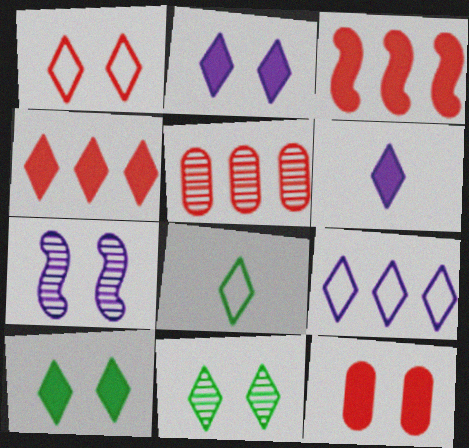[[1, 2, 11], 
[1, 8, 9], 
[4, 6, 10]]